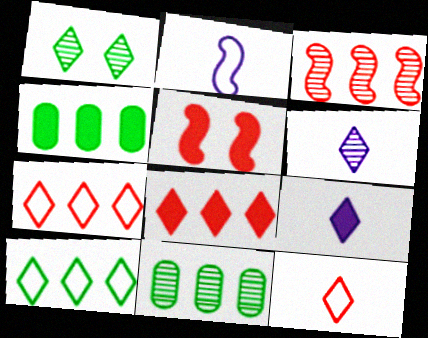[[1, 7, 9], 
[4, 5, 9]]